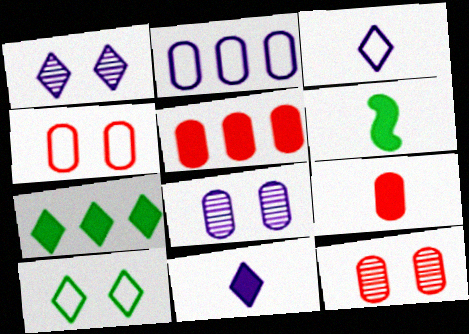[[6, 9, 11]]